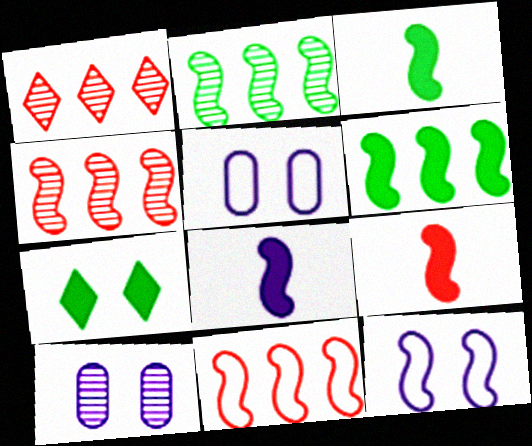[[1, 3, 5], 
[2, 9, 12], 
[3, 4, 12], 
[3, 8, 9]]